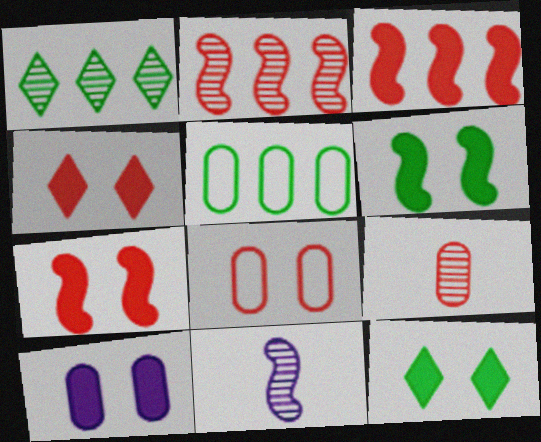[[4, 5, 11], 
[4, 6, 10], 
[5, 9, 10], 
[7, 10, 12]]